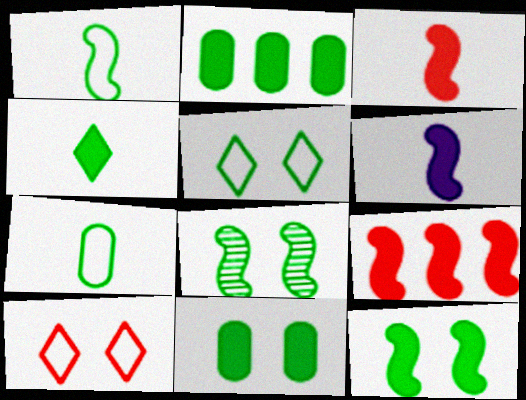[[2, 4, 12], 
[5, 8, 11], 
[6, 9, 12]]